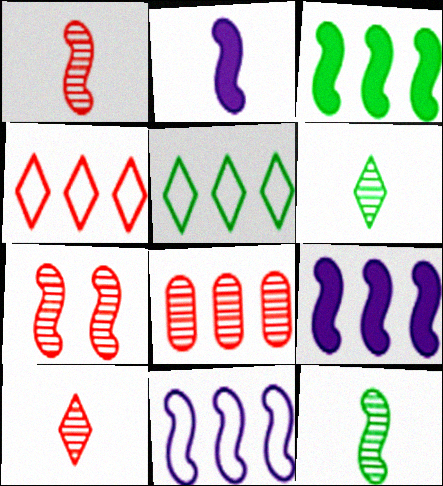[[5, 8, 9], 
[7, 8, 10]]